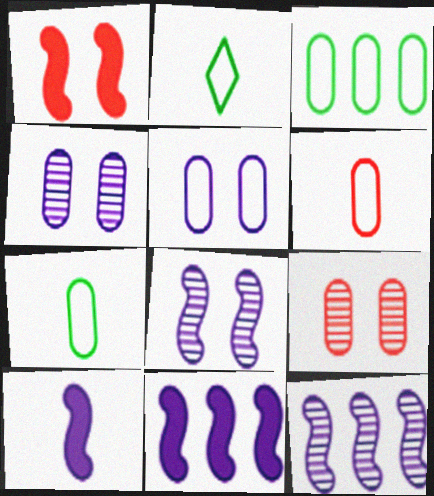[[2, 9, 11], 
[3, 5, 6]]